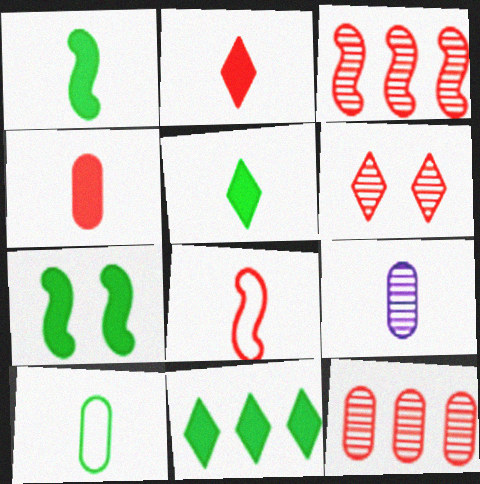[[4, 9, 10], 
[5, 8, 9]]